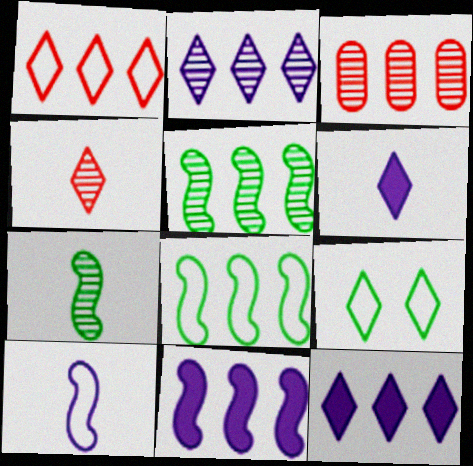[[2, 3, 5], 
[3, 8, 12], 
[4, 9, 12]]